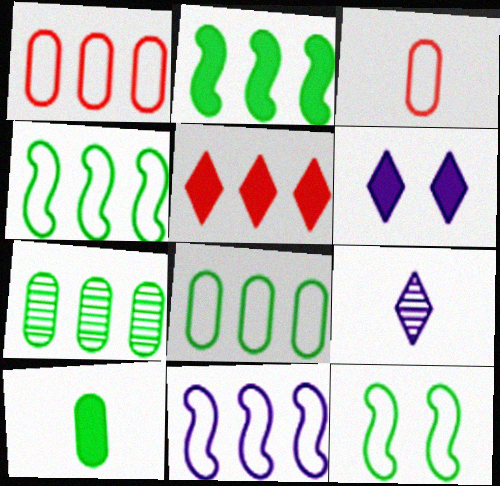[[5, 7, 11]]